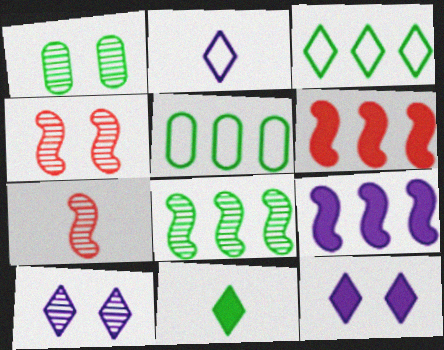[[1, 2, 6], 
[1, 4, 10], 
[5, 7, 12]]